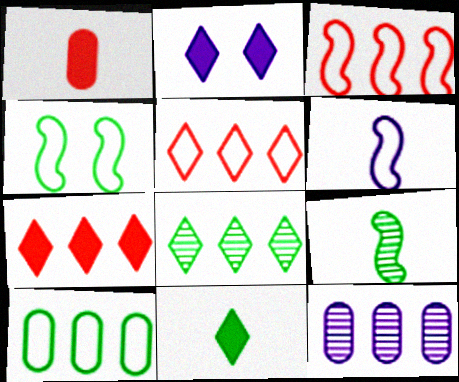[[2, 6, 12], 
[2, 7, 11], 
[3, 4, 6]]